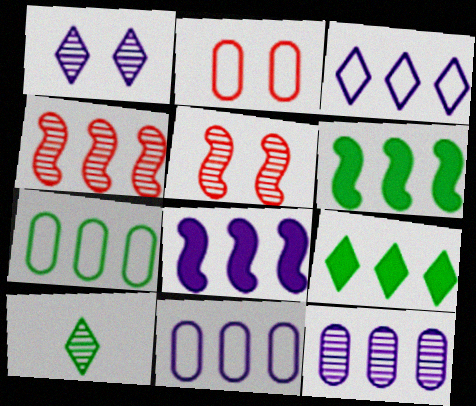[[2, 8, 10], 
[3, 8, 12], 
[4, 9, 11], 
[5, 10, 12]]